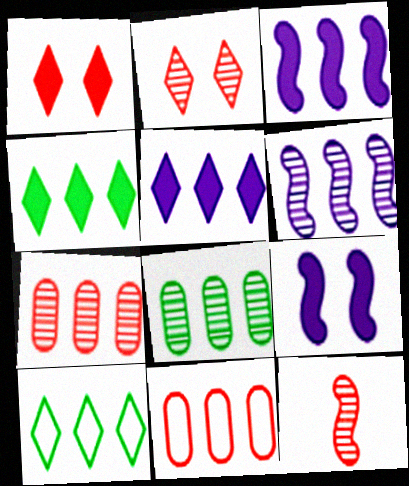[[1, 11, 12], 
[2, 7, 12], 
[3, 7, 10], 
[4, 6, 11]]